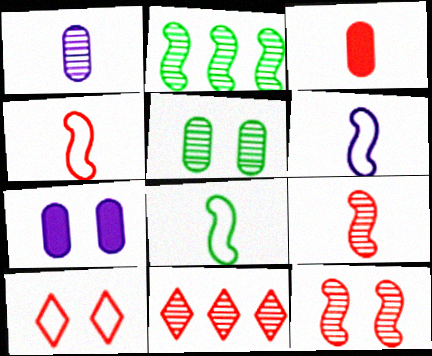[[4, 6, 8], 
[7, 8, 11]]